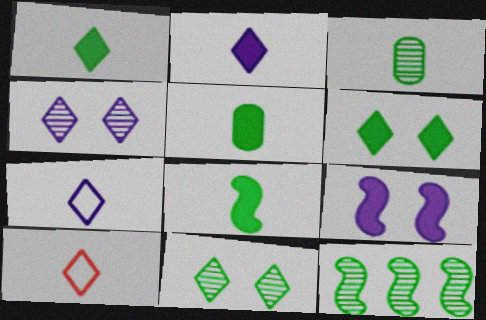[[1, 5, 8], 
[3, 11, 12]]